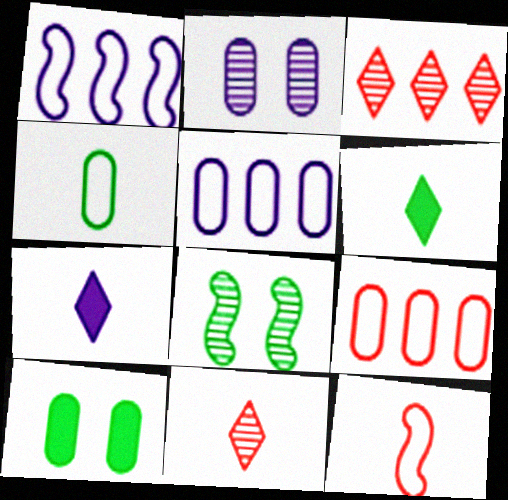[[1, 2, 7], 
[1, 10, 11], 
[7, 8, 9]]